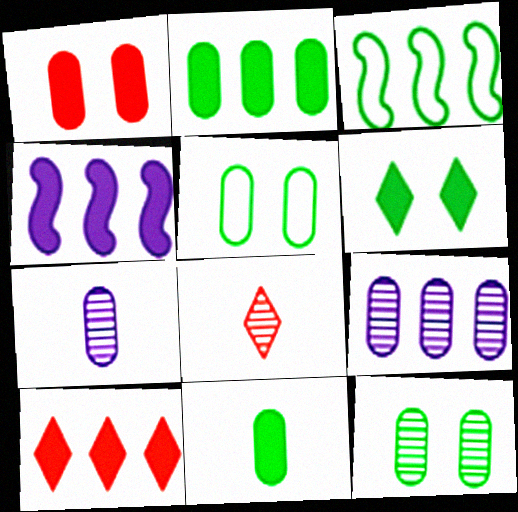[[2, 4, 10], 
[3, 9, 10], 
[4, 5, 8]]